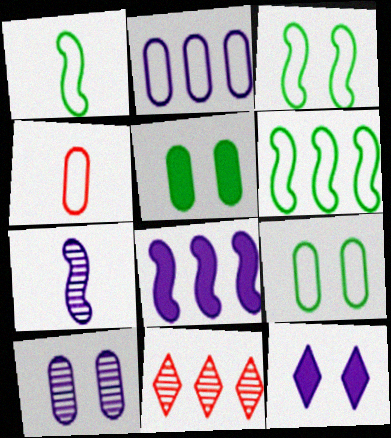[[1, 3, 6], 
[2, 4, 9], 
[2, 7, 12]]